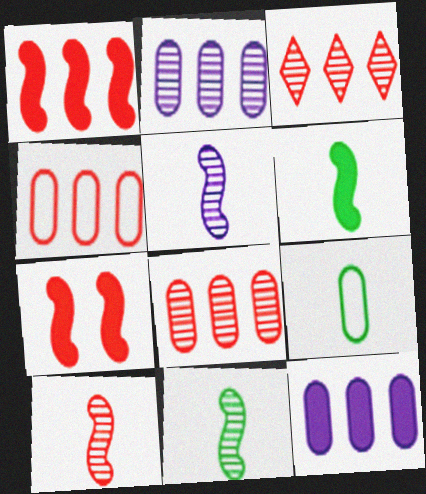[[1, 3, 4], 
[5, 10, 11]]